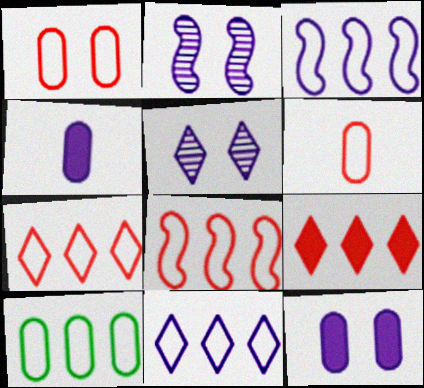[[2, 4, 11], 
[3, 4, 5], 
[3, 7, 10], 
[8, 10, 11]]